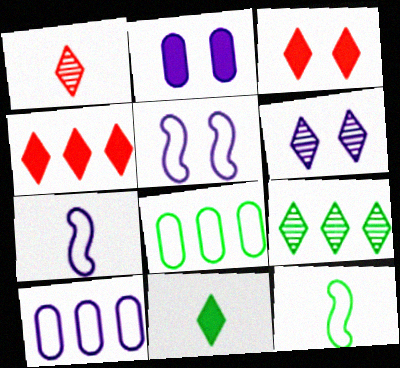[[1, 6, 9], 
[2, 5, 6]]